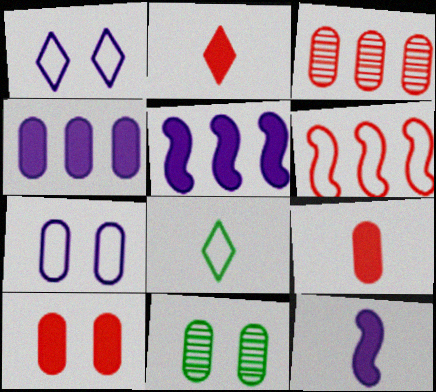[[6, 7, 8], 
[7, 10, 11]]